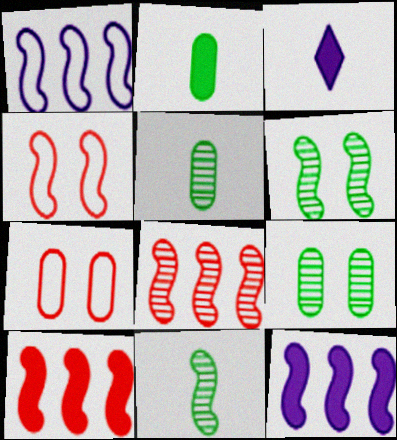[[4, 11, 12]]